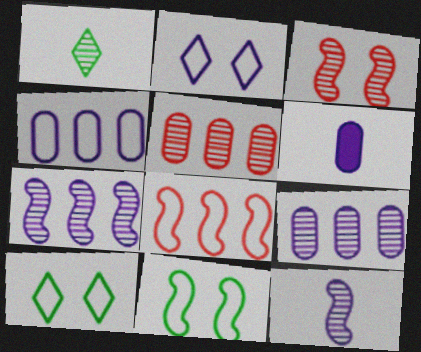[[1, 3, 9], 
[2, 6, 7]]